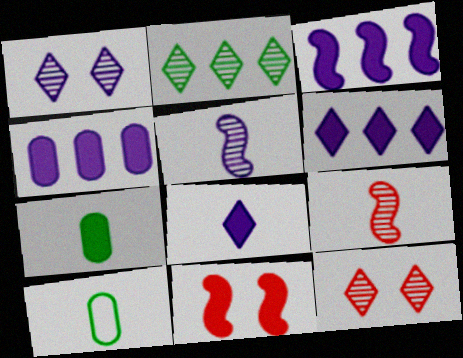[[3, 4, 6], 
[3, 10, 12], 
[6, 7, 11], 
[8, 9, 10]]